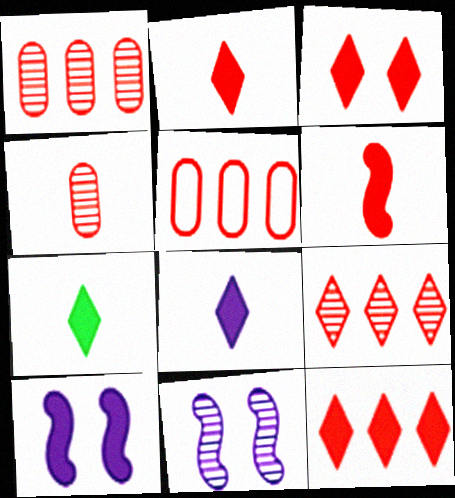[[2, 3, 12], 
[2, 7, 8], 
[5, 7, 11]]